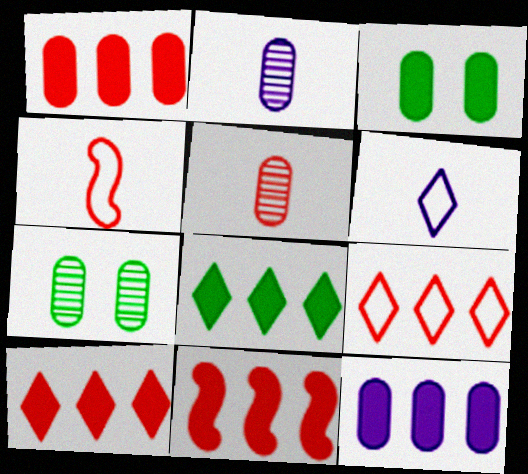[[1, 10, 11], 
[6, 7, 11], 
[8, 11, 12]]